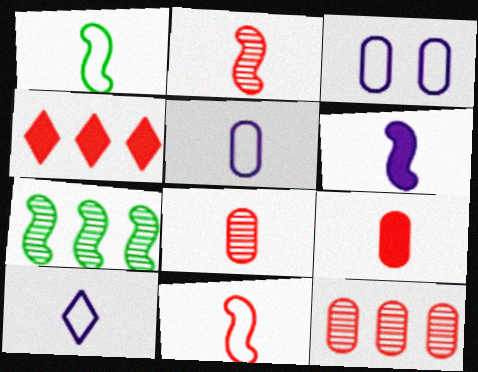[[1, 2, 6]]